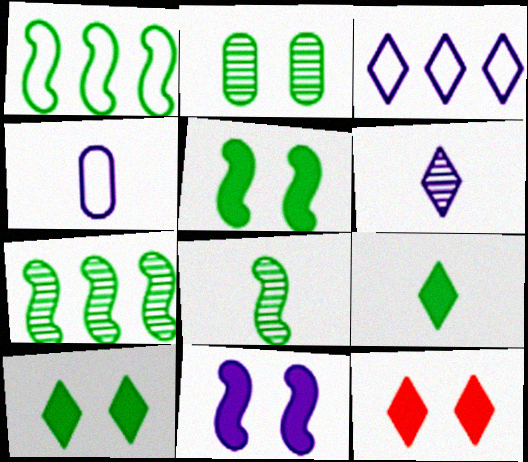[[1, 2, 9], 
[1, 5, 8], 
[4, 7, 12]]